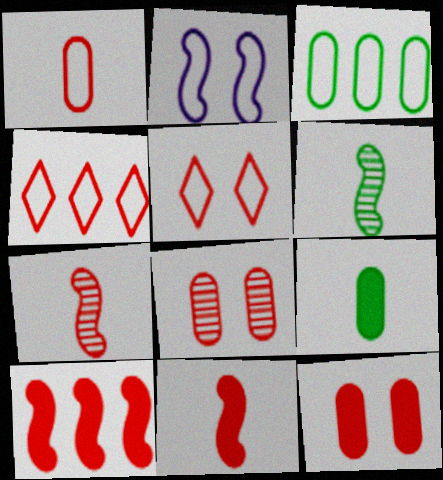[[2, 6, 10], 
[4, 7, 12], 
[4, 8, 11]]